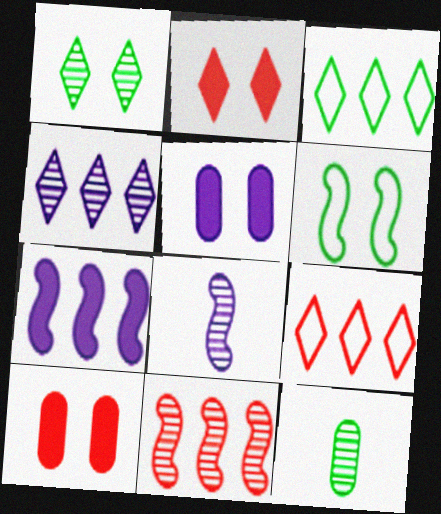[[3, 8, 10]]